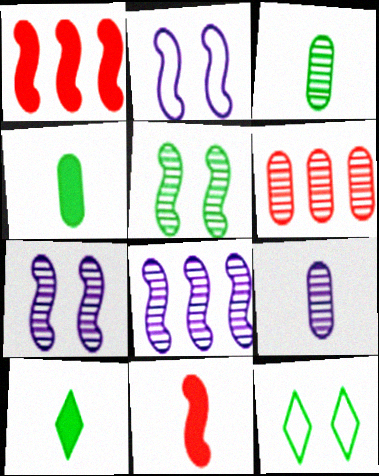[[1, 9, 12], 
[2, 6, 10]]